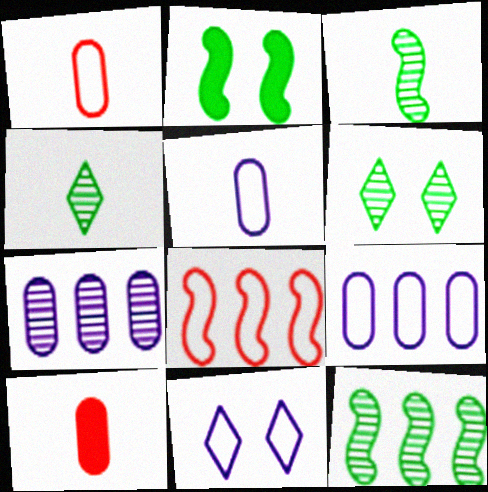[[10, 11, 12]]